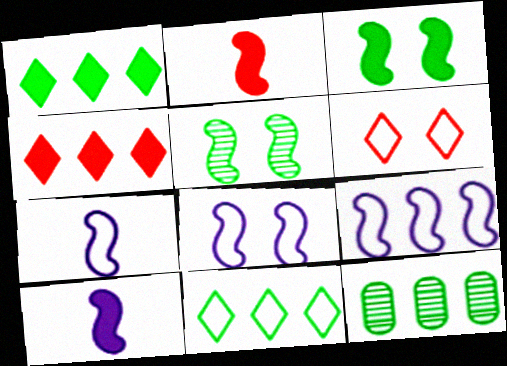[[2, 5, 9], 
[4, 9, 12], 
[6, 10, 12], 
[7, 8, 9]]